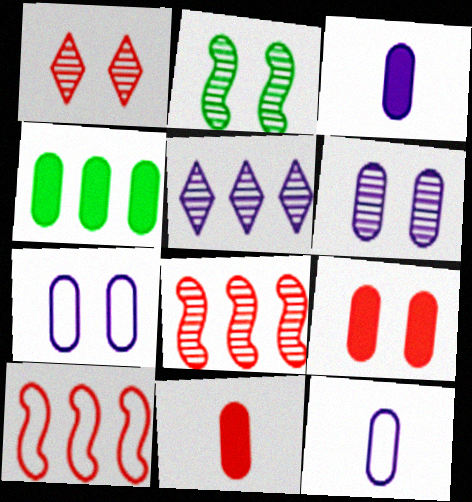[[1, 2, 6], 
[1, 10, 11], 
[3, 4, 9], 
[4, 5, 10]]